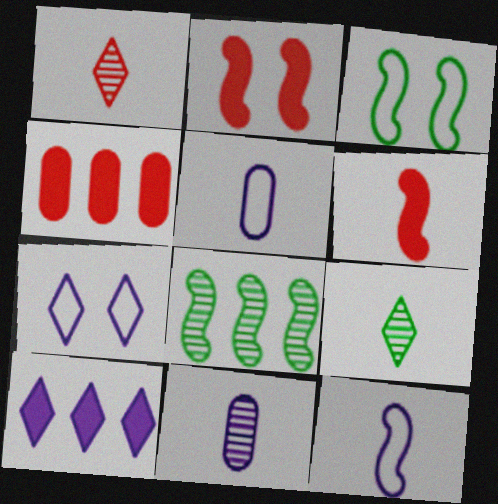[[2, 8, 12], 
[5, 6, 9]]